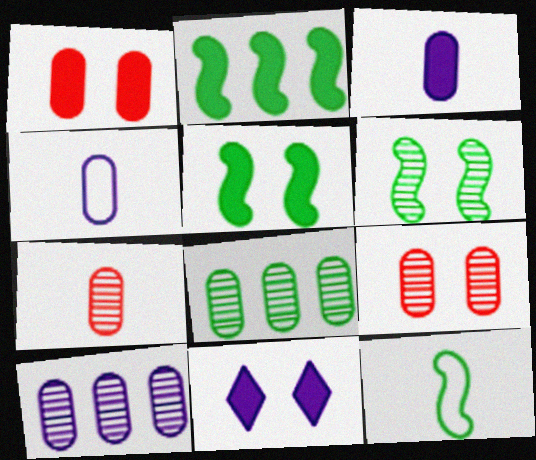[[1, 4, 8], 
[1, 5, 11], 
[2, 6, 12]]